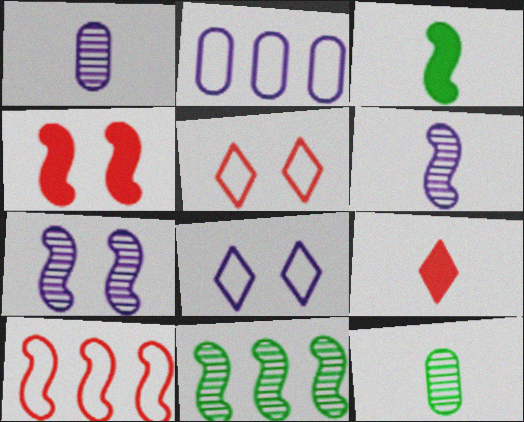[[3, 7, 10]]